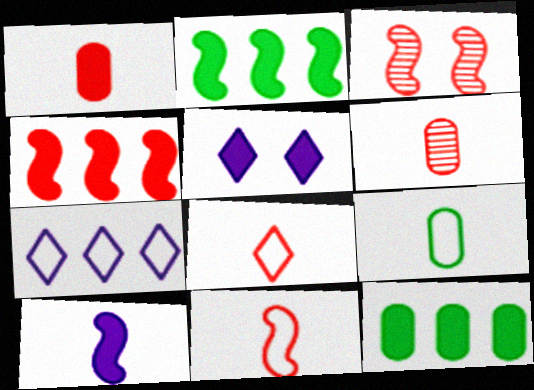[[1, 2, 5], 
[3, 4, 11]]